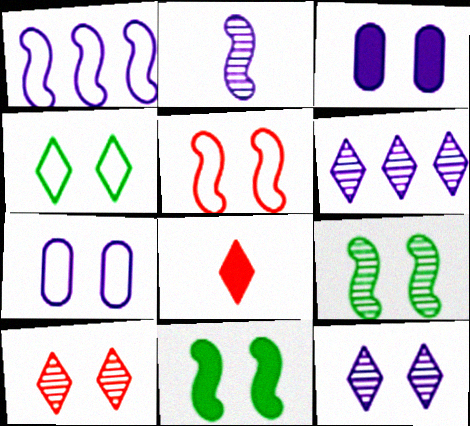[[4, 5, 7], 
[4, 6, 8], 
[7, 10, 11]]